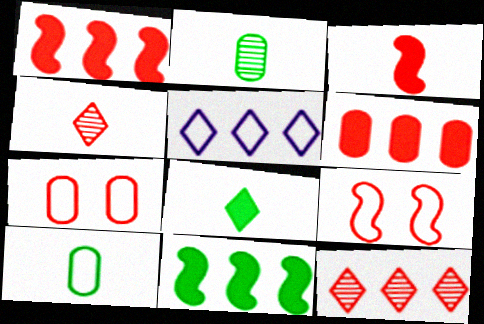[[1, 4, 7], 
[3, 7, 12], 
[4, 6, 9], 
[5, 9, 10]]